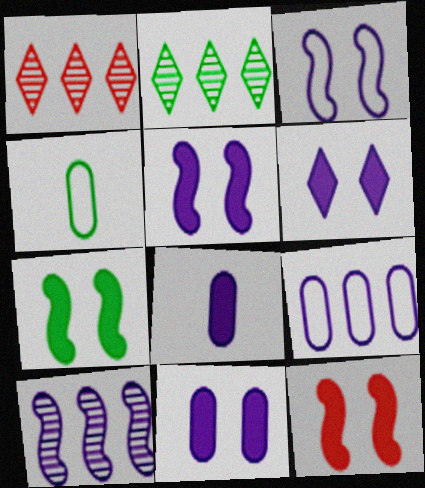[[1, 4, 5], 
[2, 4, 7], 
[5, 6, 11], 
[5, 7, 12]]